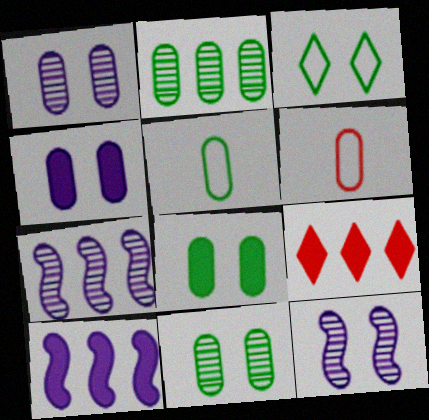[[2, 4, 6], 
[2, 5, 8], 
[5, 9, 12]]